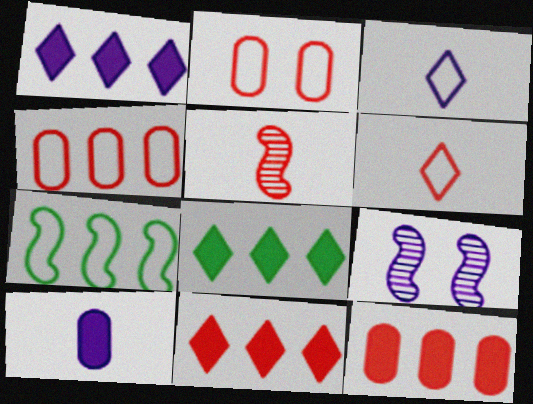[[1, 8, 11], 
[2, 3, 7], 
[2, 5, 11]]